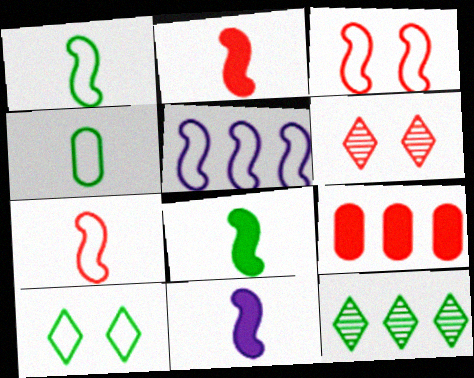[[1, 3, 5], 
[2, 8, 11], 
[5, 9, 12], 
[6, 7, 9]]